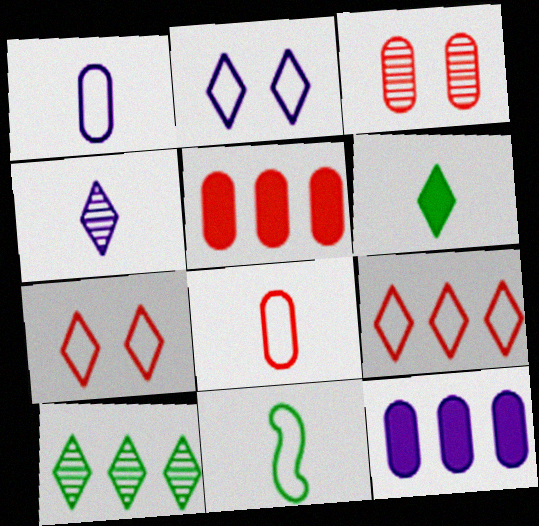[[3, 5, 8]]